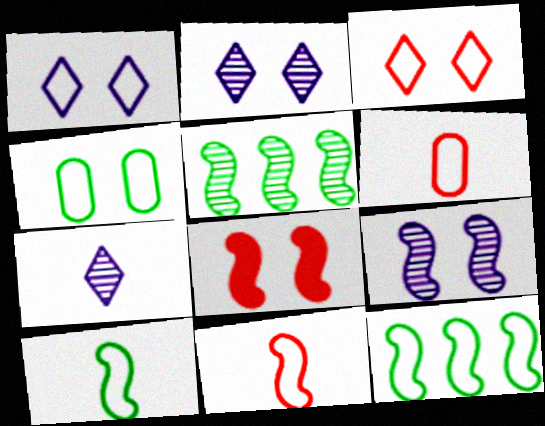[[1, 6, 12], 
[2, 4, 8]]